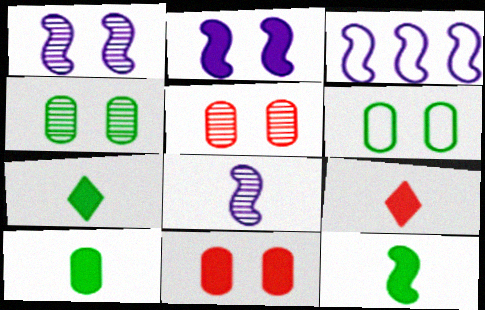[[2, 3, 8], 
[3, 4, 9], 
[3, 5, 7], 
[7, 10, 12]]